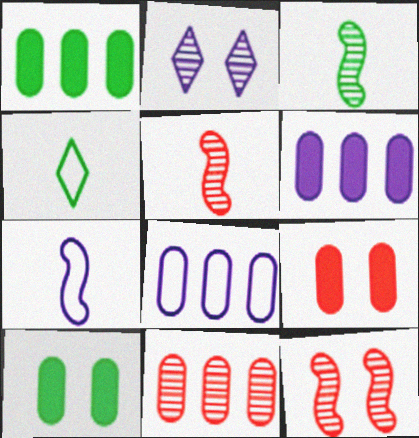[[1, 8, 11], 
[2, 3, 11], 
[2, 6, 7], 
[4, 6, 12]]